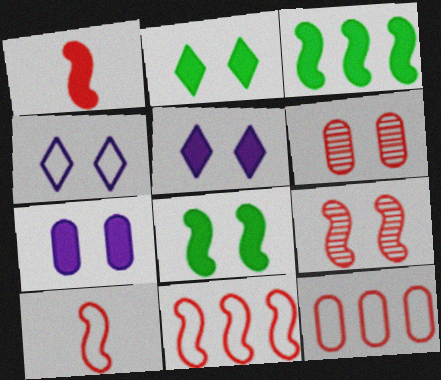[[1, 9, 11], 
[4, 6, 8]]